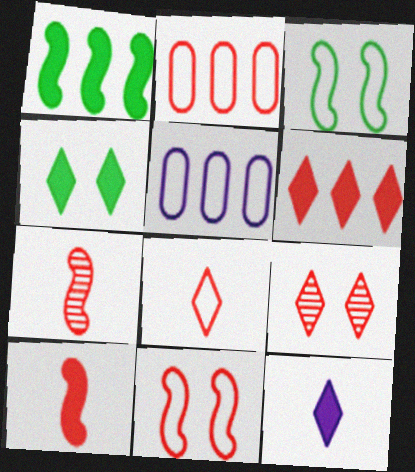[[2, 8, 11], 
[2, 9, 10], 
[3, 5, 8], 
[4, 5, 7], 
[4, 6, 12], 
[6, 8, 9]]